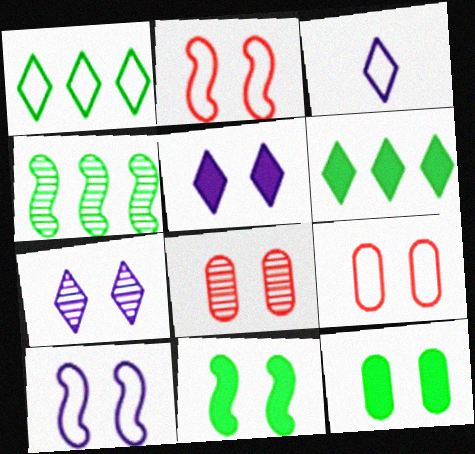[[2, 7, 12], 
[7, 9, 11]]